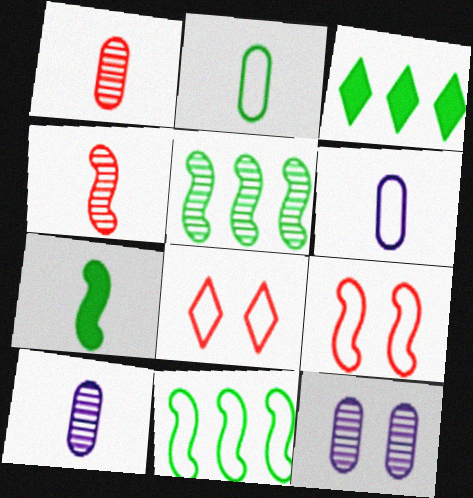[[3, 9, 10], 
[6, 8, 11]]